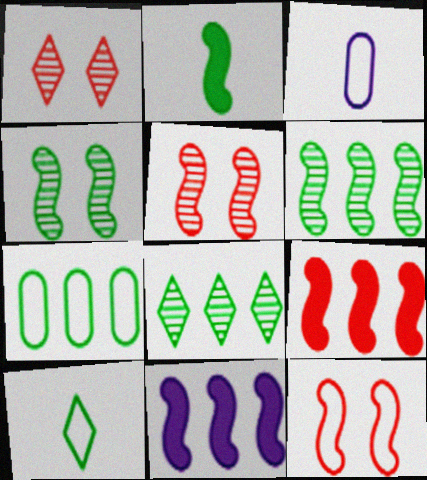[]